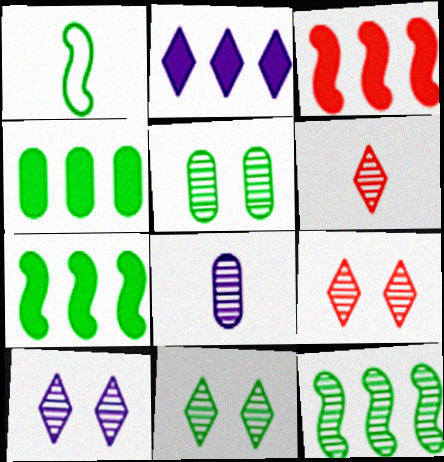[[1, 4, 11], 
[2, 3, 4], 
[8, 9, 12], 
[9, 10, 11]]